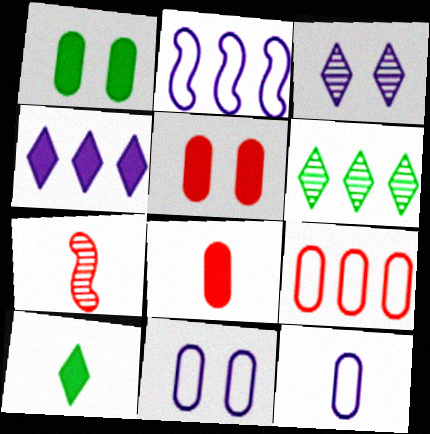[[7, 10, 12]]